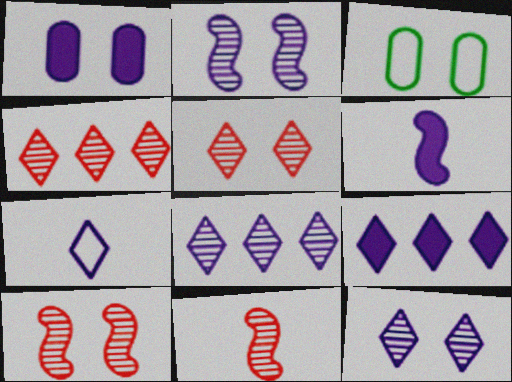[[1, 6, 9], 
[3, 4, 6], 
[3, 9, 11], 
[7, 9, 12]]